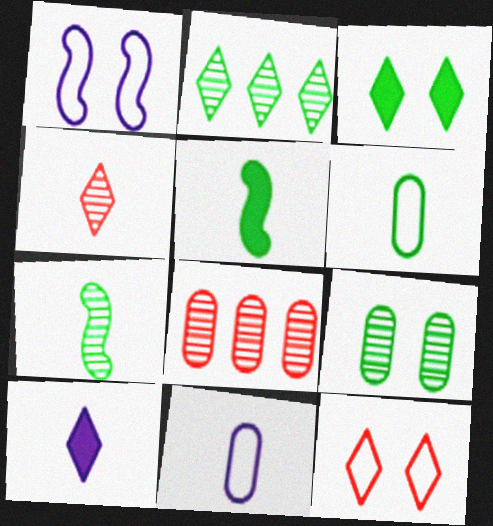[[2, 7, 9], 
[2, 10, 12], 
[4, 5, 11]]